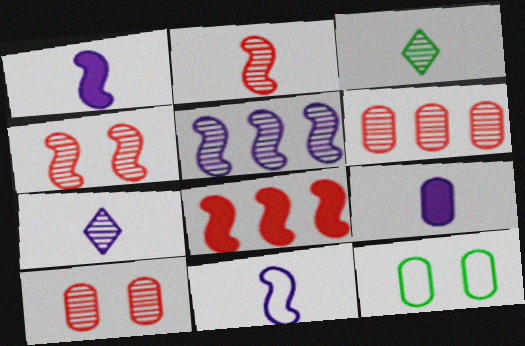[[3, 5, 10], 
[6, 9, 12], 
[7, 8, 12], 
[7, 9, 11]]